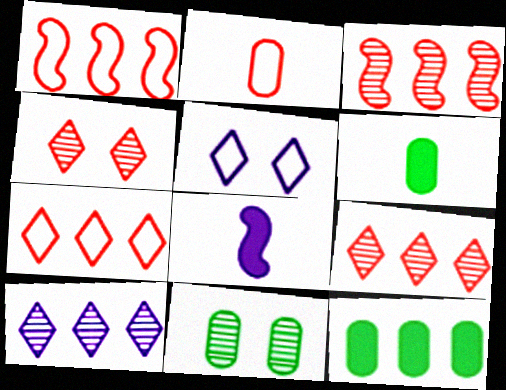[[1, 10, 12], 
[3, 5, 6], 
[7, 8, 11]]